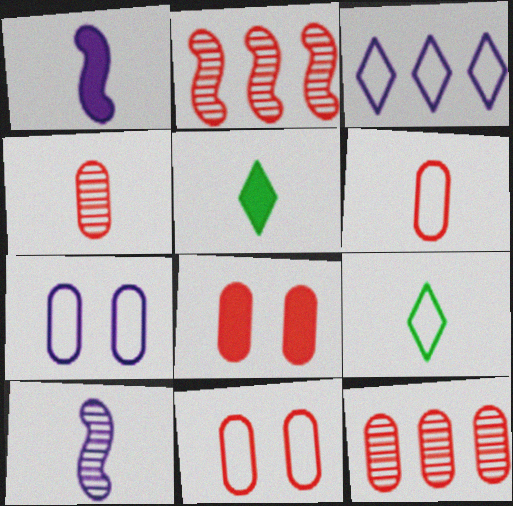[[1, 4, 9], 
[2, 5, 7], 
[5, 6, 10], 
[6, 8, 12]]